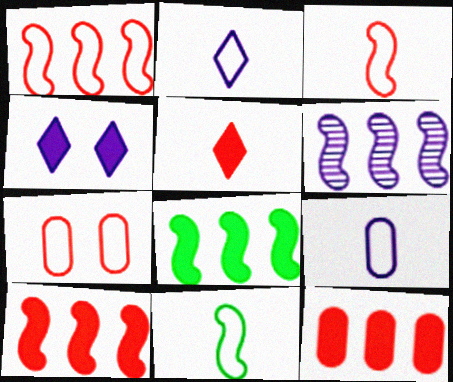[[1, 6, 8], 
[4, 6, 9]]